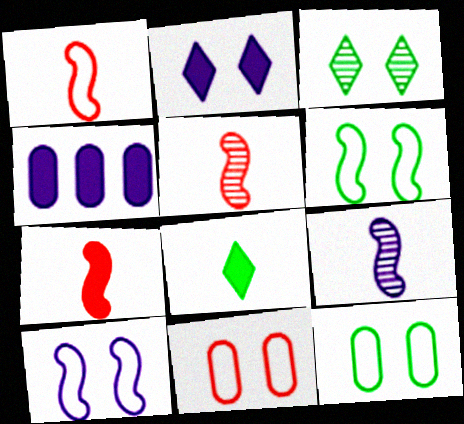[[1, 3, 4], 
[1, 5, 7]]